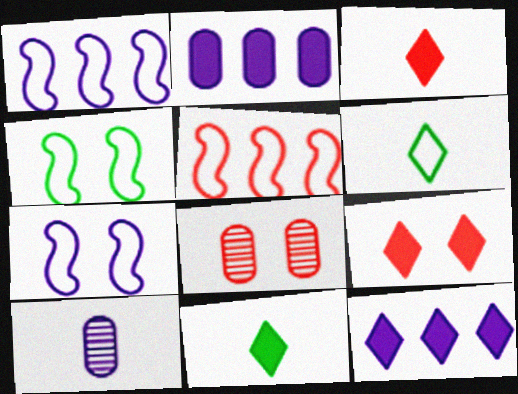[[1, 8, 11], 
[3, 5, 8], 
[7, 10, 12], 
[9, 11, 12]]